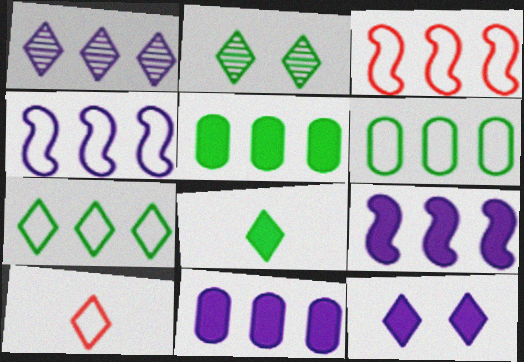[[1, 3, 5], 
[1, 4, 11], 
[2, 7, 8]]